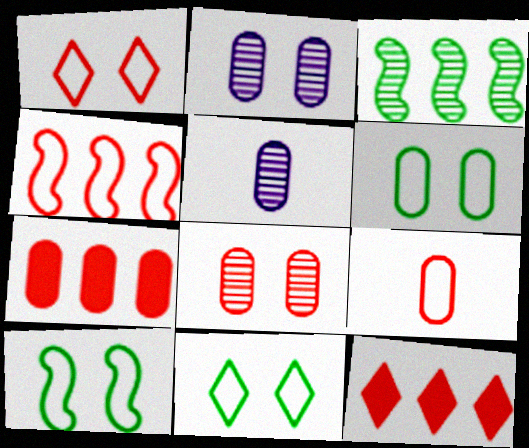[[1, 4, 9], 
[5, 6, 7], 
[5, 10, 12], 
[6, 10, 11], 
[7, 8, 9]]